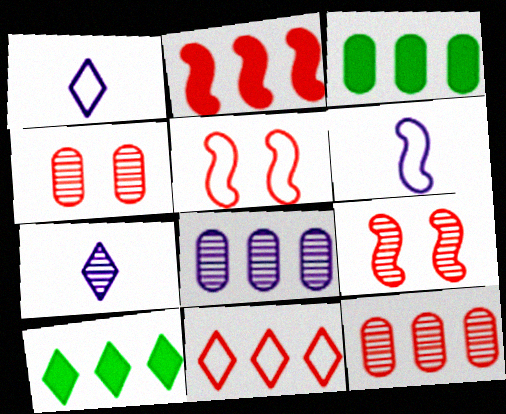[[1, 3, 9], 
[2, 11, 12], 
[3, 5, 7], 
[4, 6, 10]]